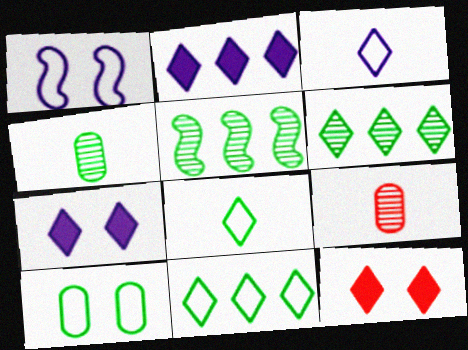[[3, 6, 12]]